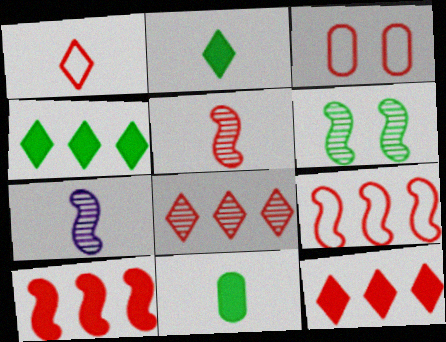[[1, 3, 9], 
[1, 7, 11], 
[3, 4, 7], 
[3, 5, 12]]